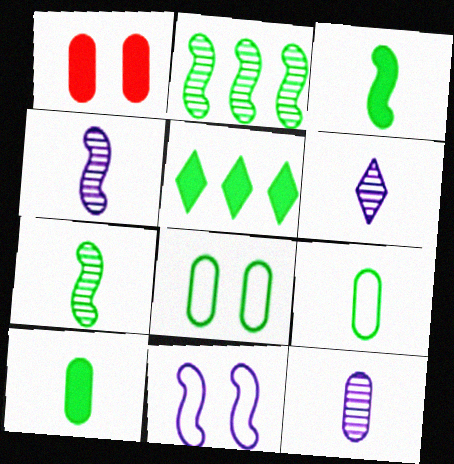[[4, 6, 12], 
[5, 7, 8]]